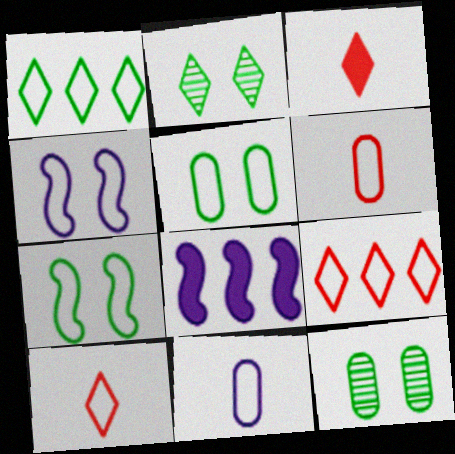[[1, 4, 6], 
[2, 6, 8], 
[7, 9, 11], 
[8, 10, 12]]